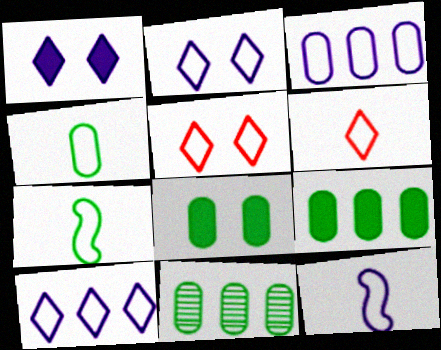[[2, 3, 12], 
[3, 5, 7], 
[4, 6, 12], 
[4, 8, 11]]